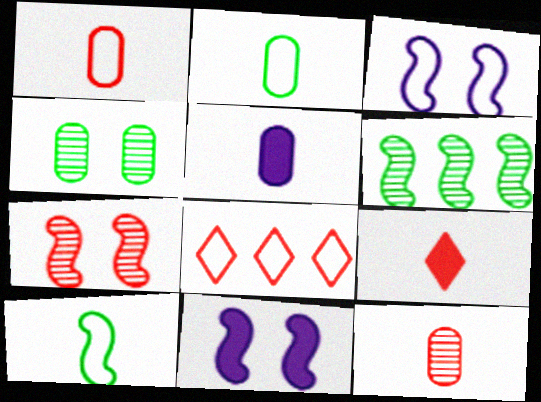[[2, 3, 8], 
[2, 5, 12]]